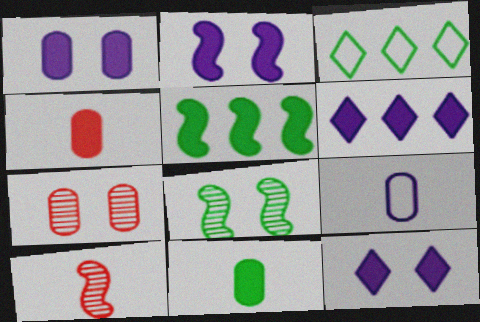[[1, 2, 12], 
[1, 3, 10], 
[3, 8, 11], 
[4, 5, 12]]